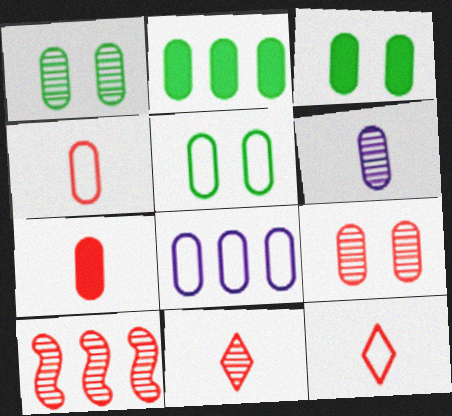[[1, 3, 5], 
[1, 7, 8], 
[4, 5, 8], 
[9, 10, 11]]